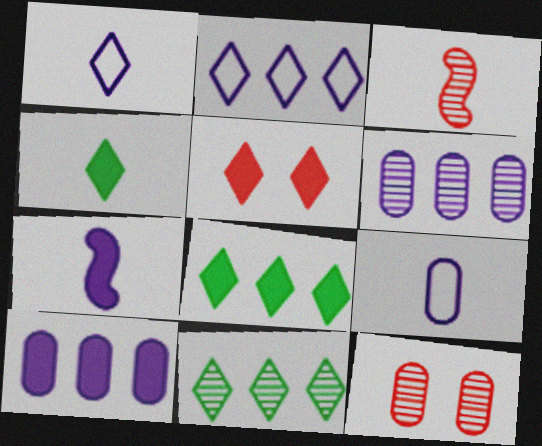[[1, 5, 11], 
[3, 4, 9]]